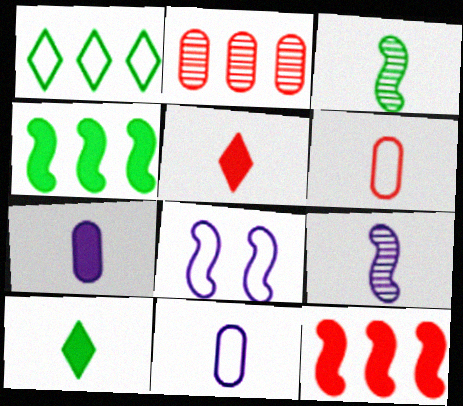[[1, 6, 8], 
[2, 8, 10], 
[3, 5, 11], 
[3, 8, 12], 
[6, 9, 10]]